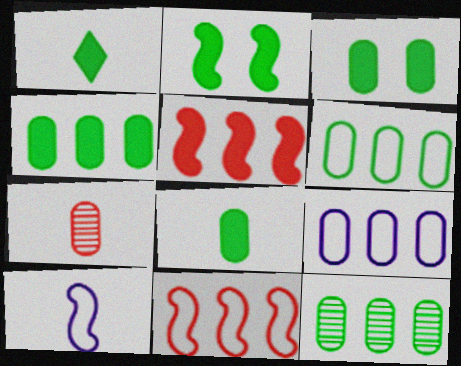[[1, 2, 4], 
[1, 7, 10], 
[3, 4, 8], 
[3, 7, 9], 
[4, 6, 12]]